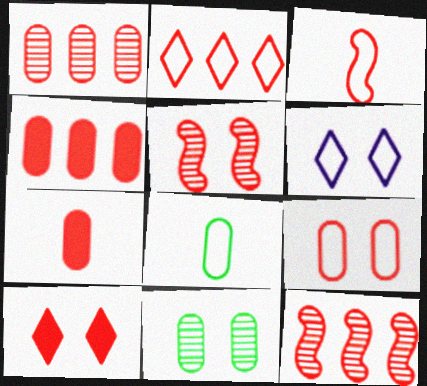[[1, 3, 10], 
[1, 7, 9], 
[2, 3, 9], 
[2, 4, 12], 
[2, 5, 7], 
[5, 9, 10]]